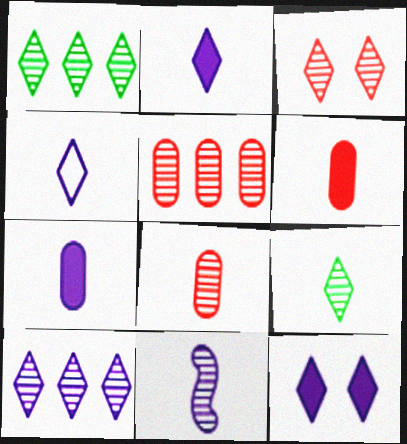[[3, 9, 10], 
[4, 7, 11], 
[4, 10, 12], 
[8, 9, 11]]